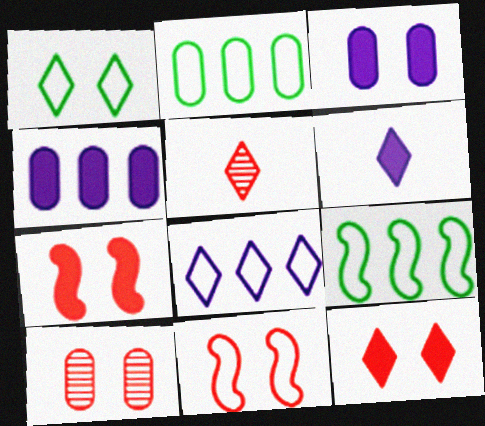[[3, 5, 9], 
[6, 9, 10], 
[10, 11, 12]]